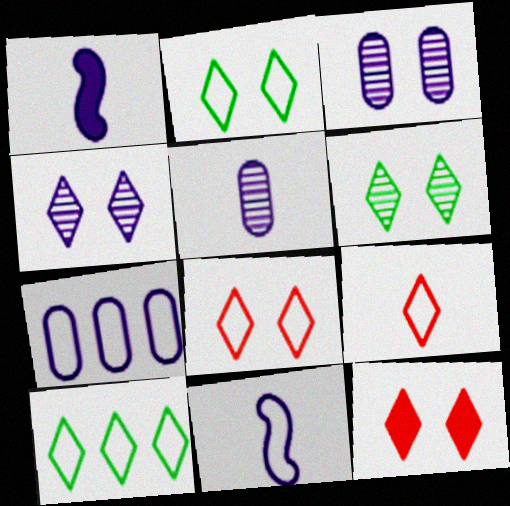[[1, 4, 7], 
[2, 4, 12]]